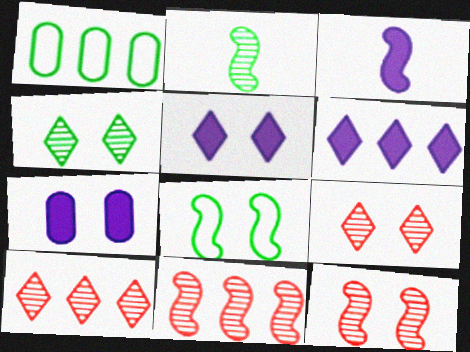[[1, 3, 9], 
[1, 6, 11], 
[3, 6, 7], 
[3, 8, 11], 
[7, 8, 9]]